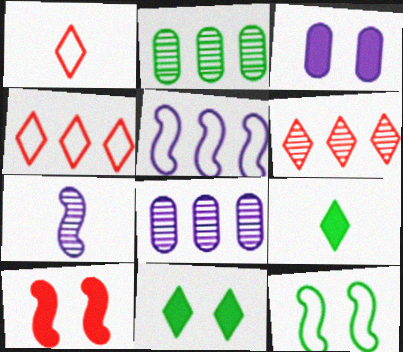[[2, 9, 12], 
[3, 10, 11]]